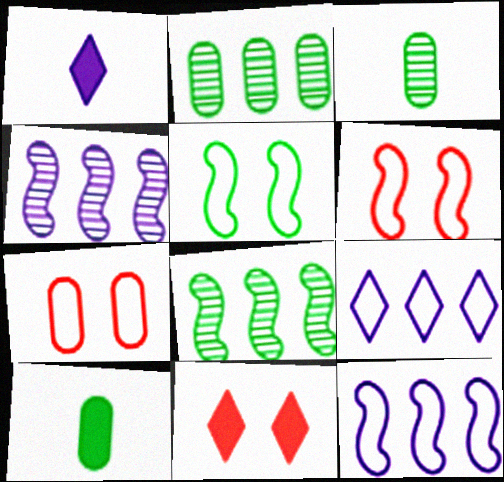[[1, 2, 6], 
[1, 7, 8], 
[3, 11, 12]]